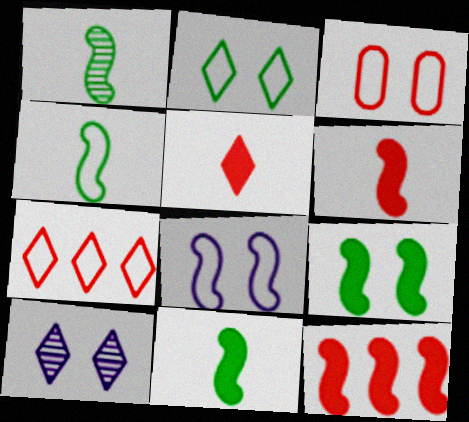[[1, 4, 11], 
[1, 8, 12], 
[2, 3, 8], 
[3, 9, 10]]